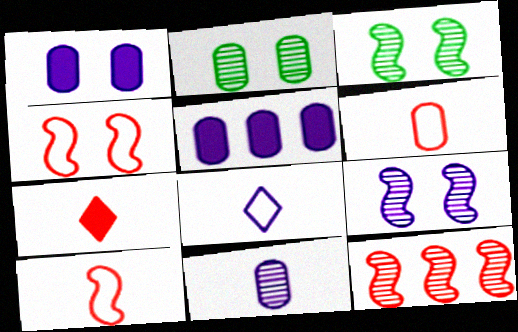[[2, 5, 6], 
[5, 8, 9]]